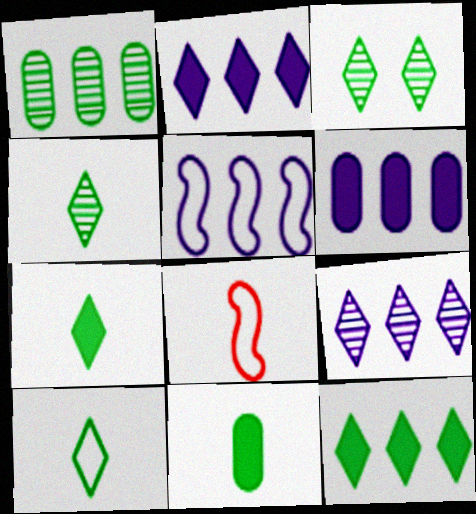[[3, 6, 8], 
[3, 10, 12], 
[4, 7, 10], 
[5, 6, 9]]